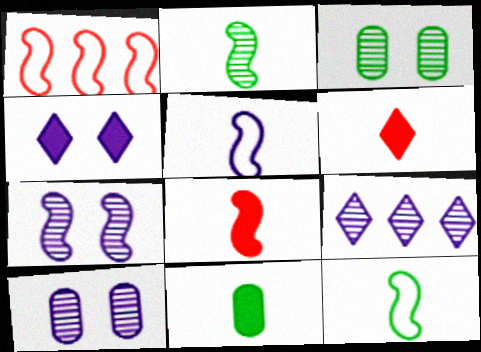[[2, 5, 8]]